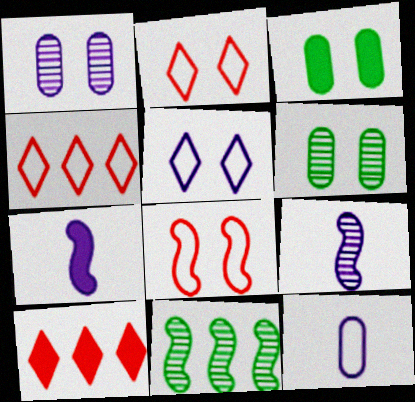[[3, 4, 9], 
[3, 7, 10], 
[4, 6, 7], 
[7, 8, 11]]